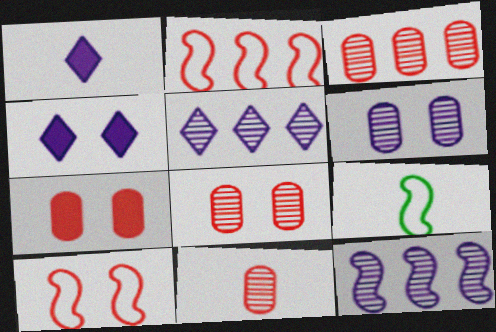[[1, 9, 11], 
[3, 4, 9], 
[3, 8, 11], 
[5, 7, 9]]